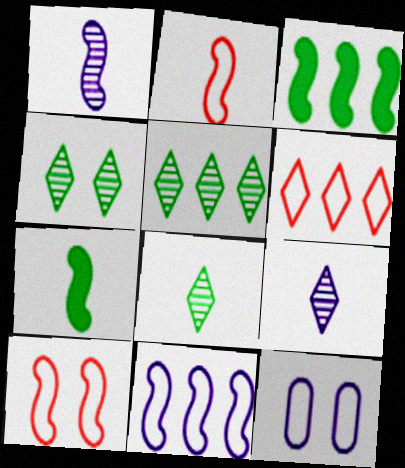[[1, 2, 7], 
[1, 3, 10], 
[4, 5, 8]]